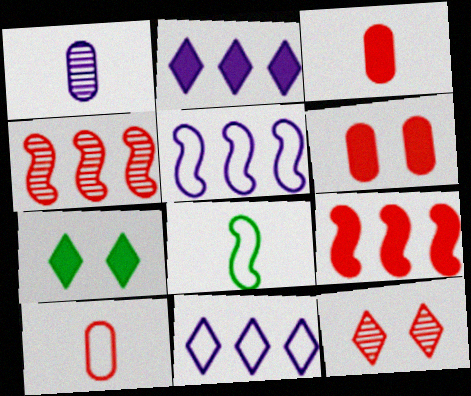[[9, 10, 12]]